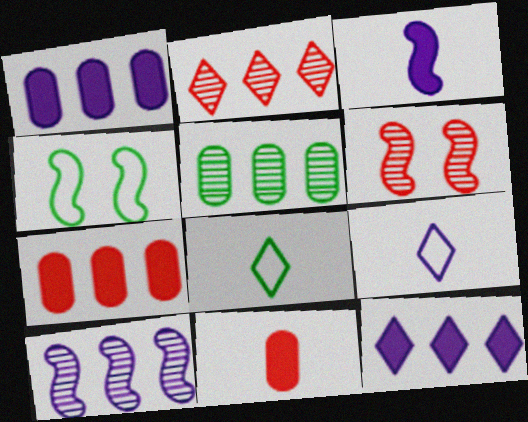[[1, 6, 8], 
[2, 5, 10]]